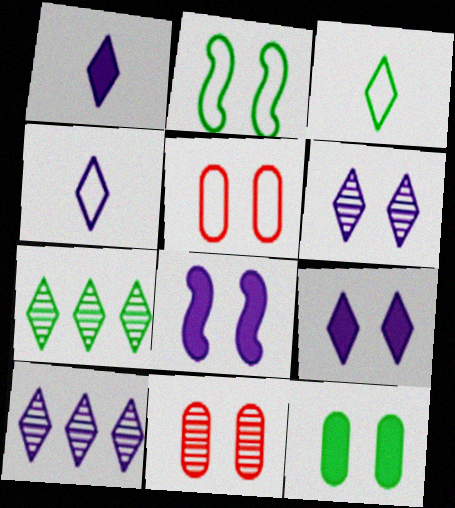[[2, 9, 11], 
[4, 9, 10]]